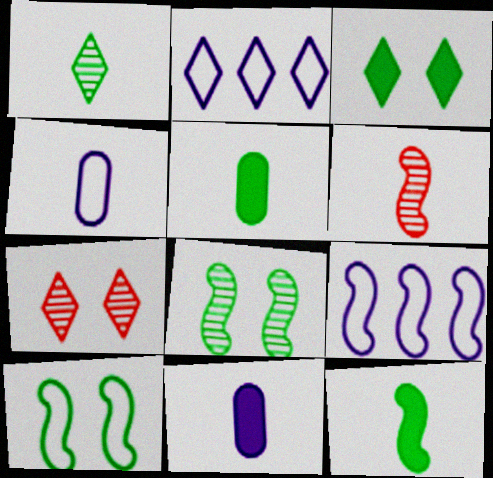[[5, 7, 9]]